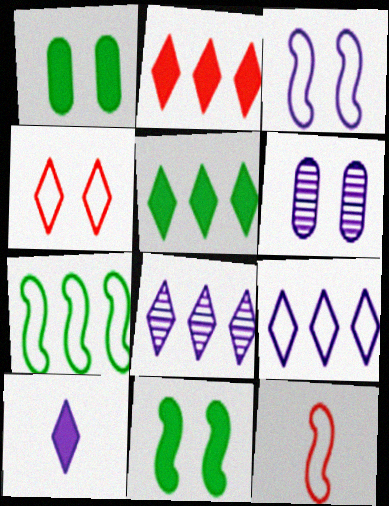[[1, 8, 12], 
[3, 7, 12], 
[4, 6, 11], 
[5, 6, 12]]